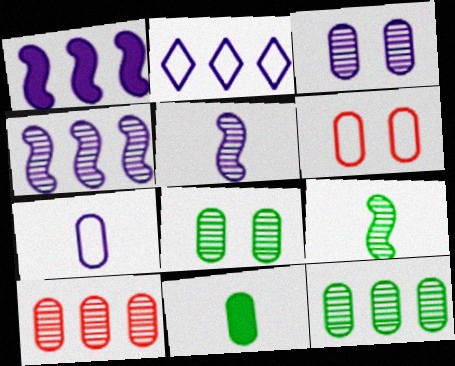[]